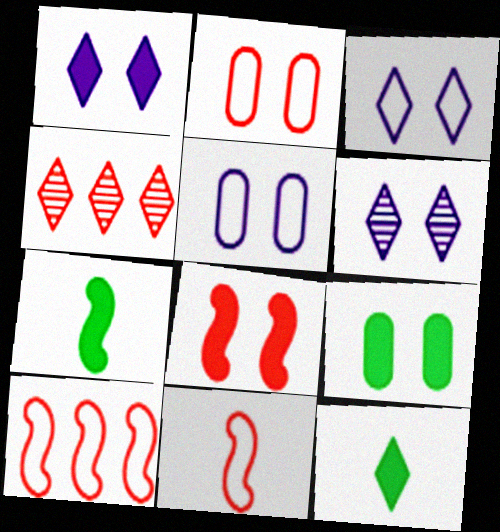[[1, 3, 6], 
[1, 8, 9], 
[3, 4, 12], 
[4, 5, 7]]